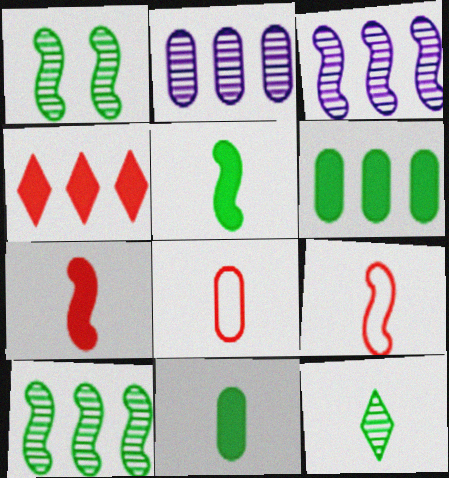[]